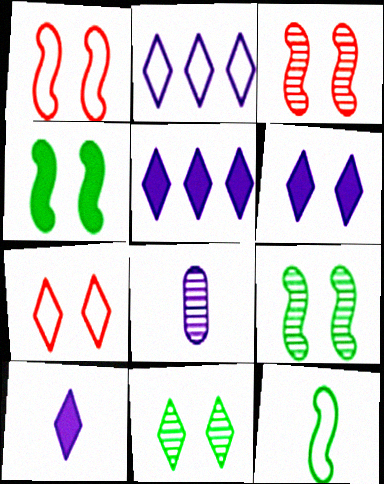[[5, 6, 10], 
[6, 7, 11]]